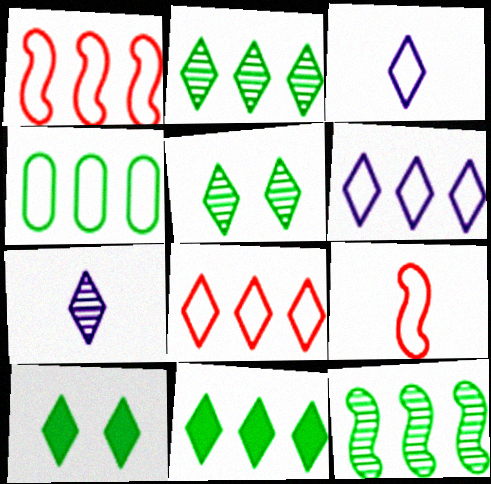[[1, 4, 6], 
[4, 11, 12], 
[7, 8, 10]]